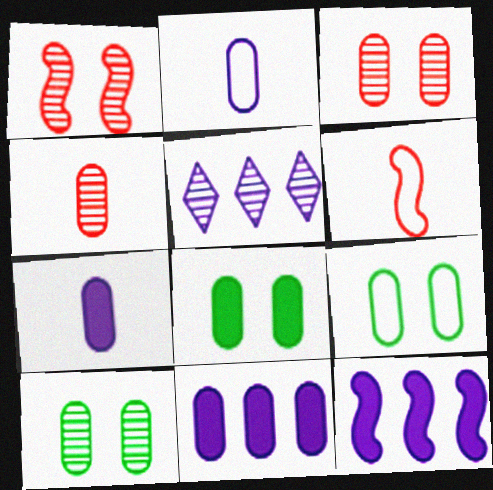[[4, 9, 11], 
[5, 6, 8], 
[8, 9, 10]]